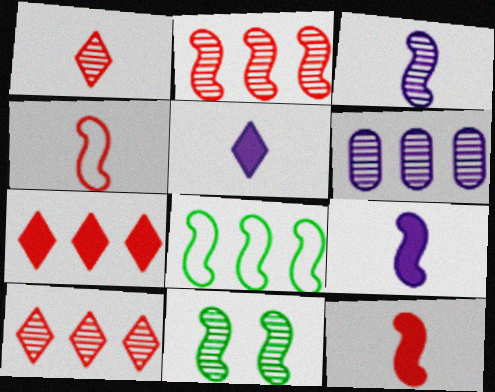[[1, 6, 11], 
[2, 3, 11], 
[6, 7, 8]]